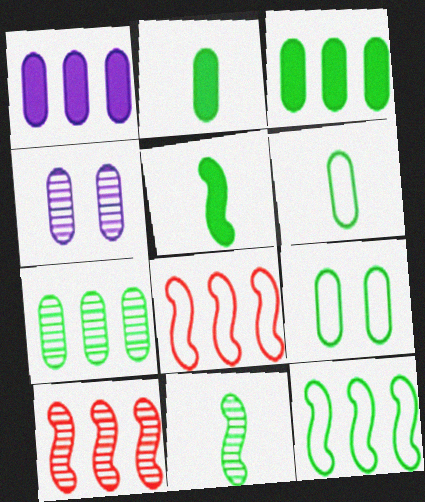[[2, 7, 9]]